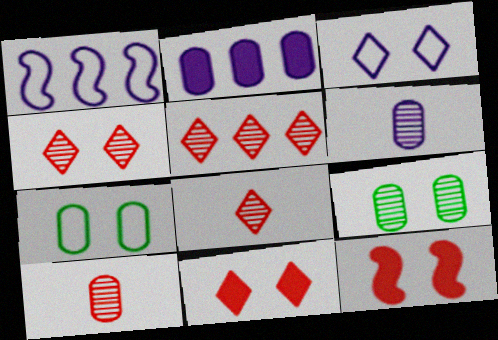[[2, 7, 10], 
[3, 9, 12], 
[4, 5, 8]]